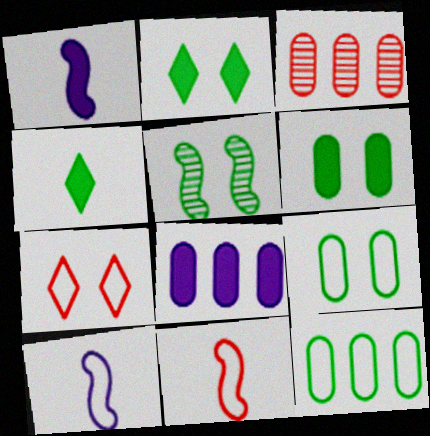[[2, 3, 10], 
[2, 5, 9], 
[3, 8, 12], 
[4, 5, 12], 
[7, 10, 12]]